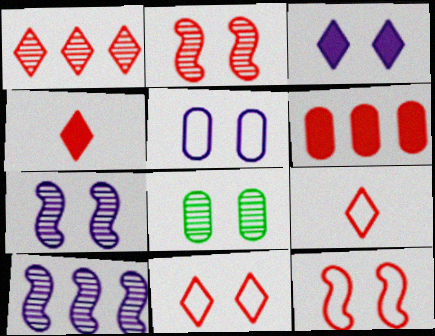[[1, 4, 11], 
[2, 6, 9], 
[3, 5, 7], 
[3, 8, 12]]